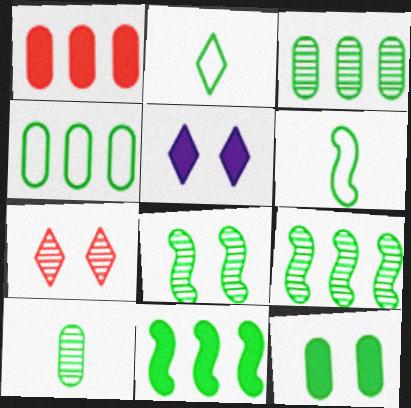[[2, 9, 12], 
[4, 10, 12], 
[6, 8, 11]]